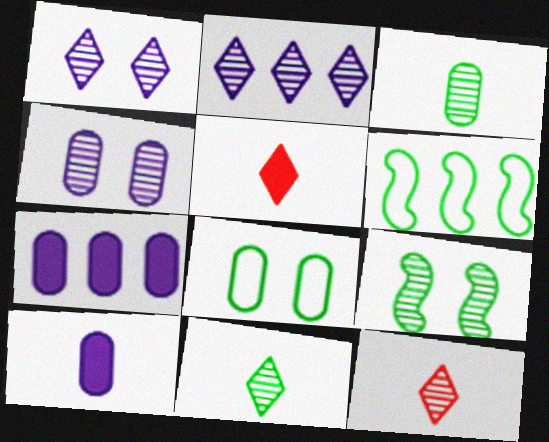[[4, 5, 6]]